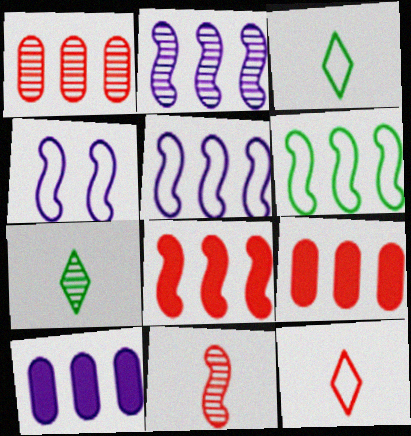[[2, 6, 8], 
[4, 7, 9]]